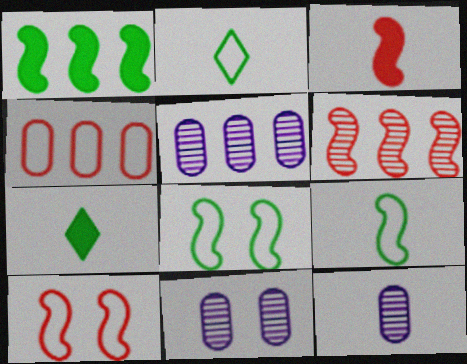[[2, 3, 12], 
[3, 6, 10], 
[5, 7, 10], 
[5, 11, 12]]